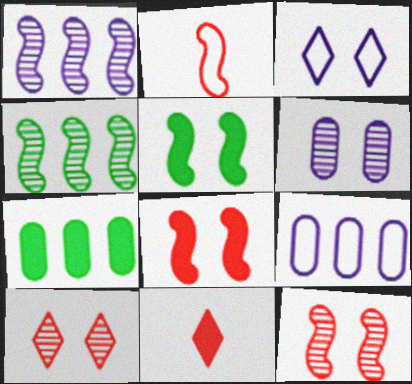[[1, 2, 5]]